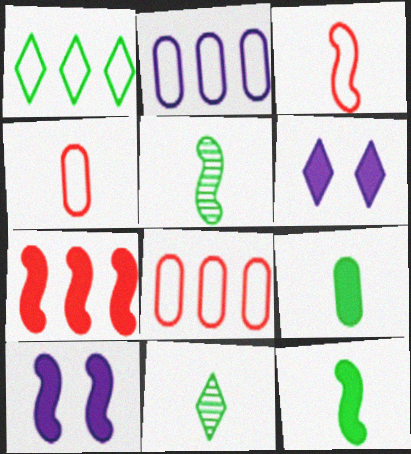[[5, 6, 8], 
[6, 7, 9], 
[7, 10, 12], 
[8, 10, 11]]